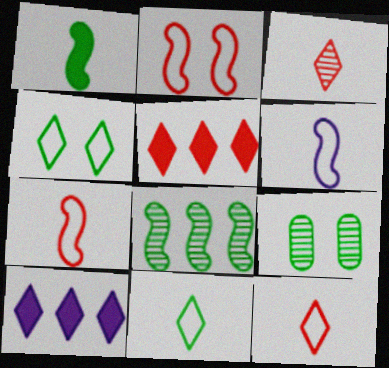[[3, 4, 10], 
[5, 6, 9], 
[7, 9, 10]]